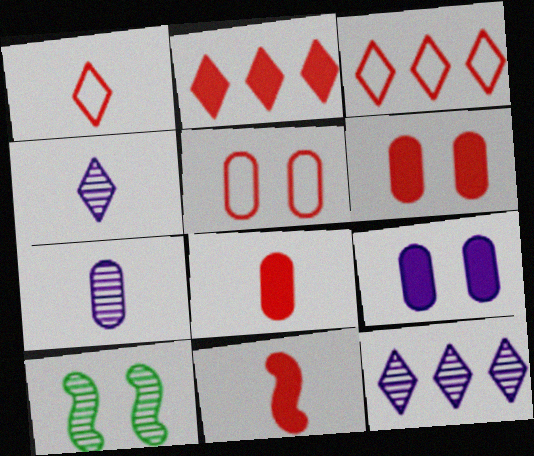[[2, 6, 11]]